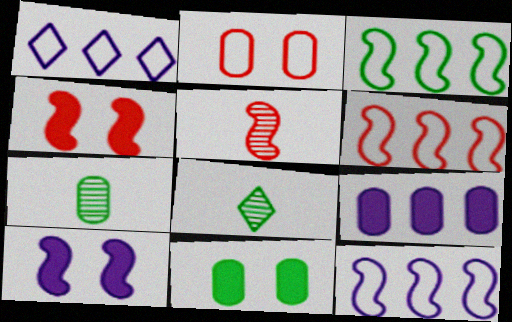[[1, 4, 7], 
[1, 5, 11], 
[2, 7, 9], 
[3, 5, 10], 
[3, 6, 12], 
[3, 8, 11], 
[4, 5, 6]]